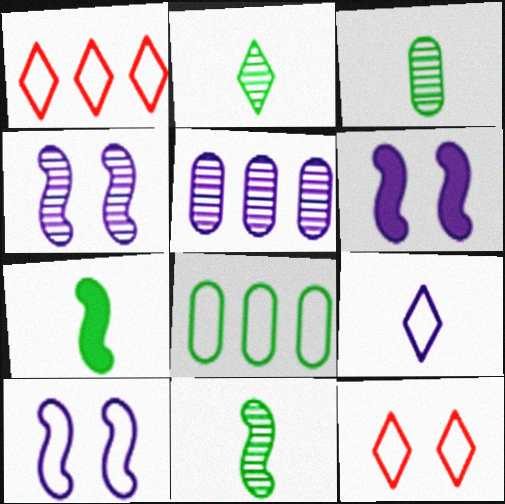[[1, 3, 6], 
[2, 3, 11], 
[4, 6, 10], 
[5, 6, 9], 
[5, 7, 12]]